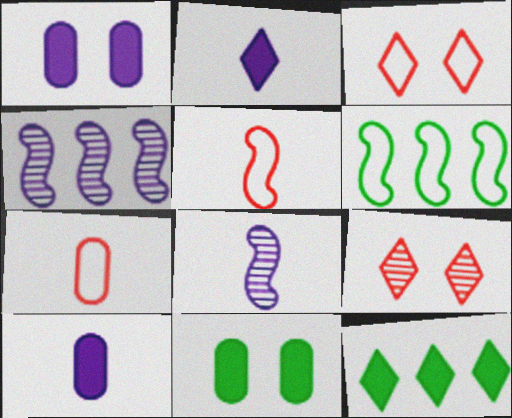[[6, 9, 10]]